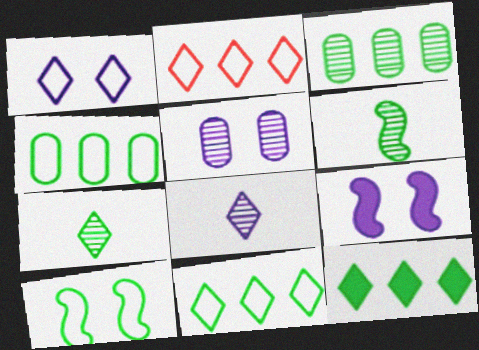[[1, 5, 9]]